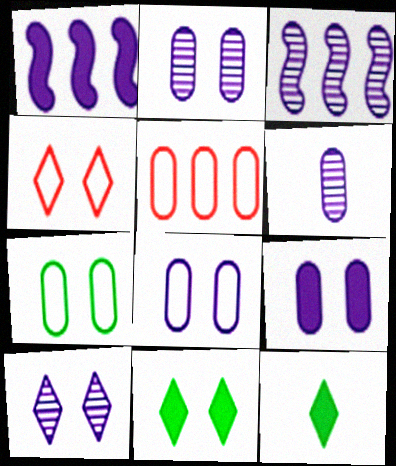[[2, 8, 9], 
[3, 6, 10], 
[4, 10, 11]]